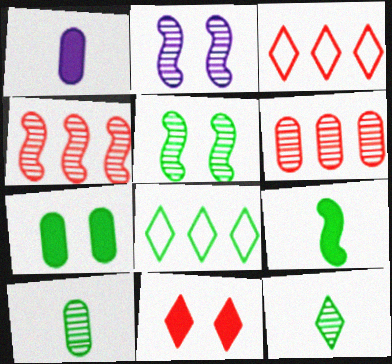[[1, 3, 5], 
[2, 6, 12]]